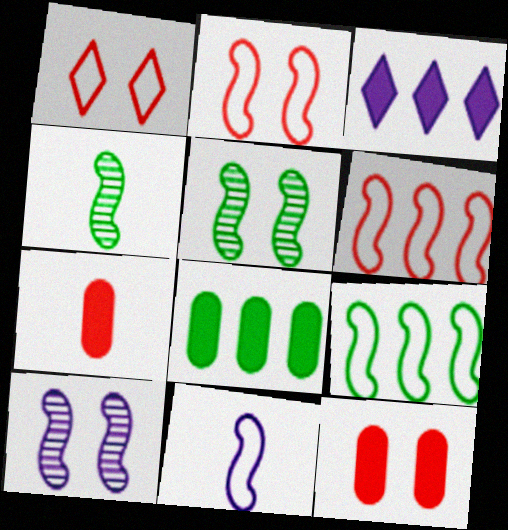[[2, 9, 11]]